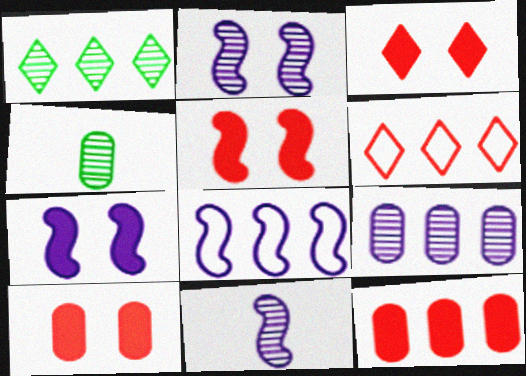[[1, 8, 12], 
[3, 4, 8], 
[3, 5, 10], 
[4, 6, 7], 
[7, 8, 11]]